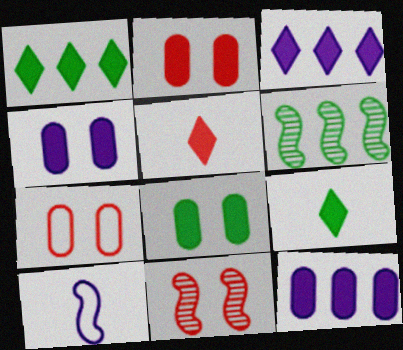[[2, 4, 8]]